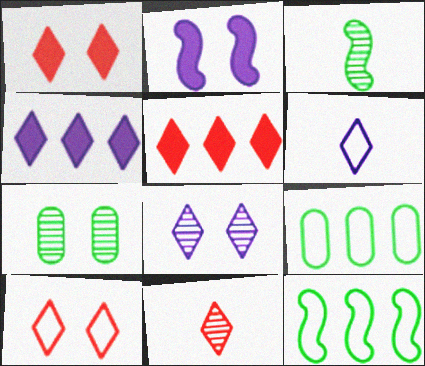[[2, 7, 10], 
[2, 9, 11], 
[4, 6, 8], 
[5, 10, 11]]